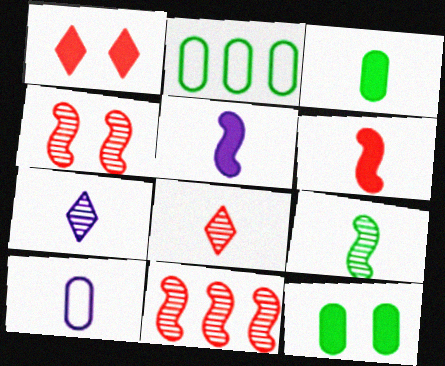[[5, 7, 10]]